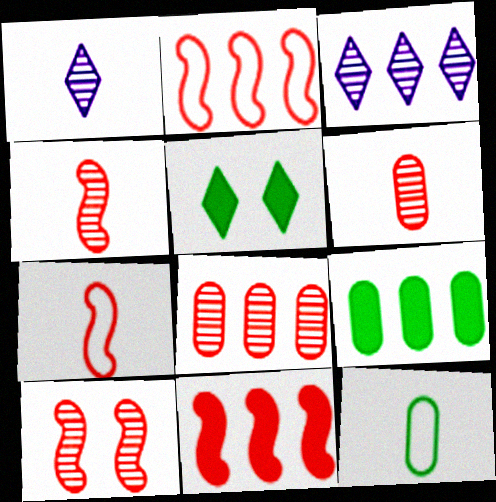[[2, 3, 9], 
[7, 10, 11]]